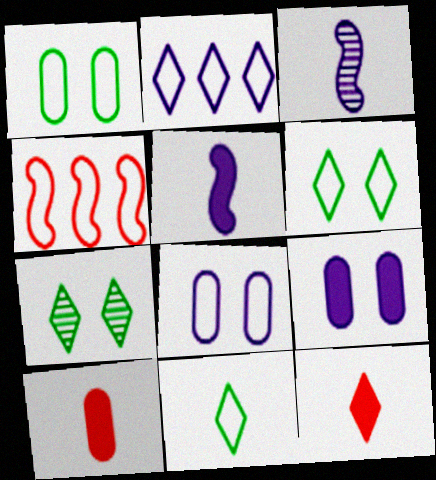[[2, 3, 9], 
[2, 7, 12], 
[3, 10, 11], 
[4, 8, 11]]